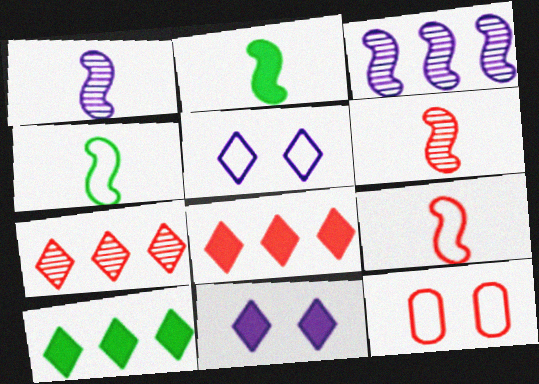[[1, 2, 9], 
[1, 10, 12], 
[6, 8, 12]]